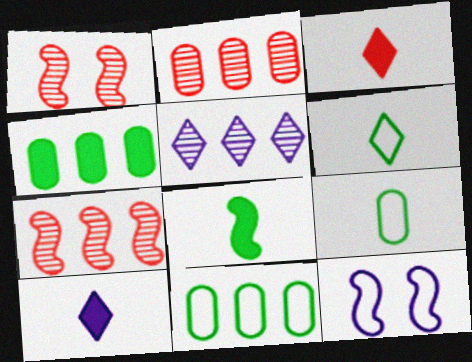[[1, 10, 11], 
[7, 8, 12]]